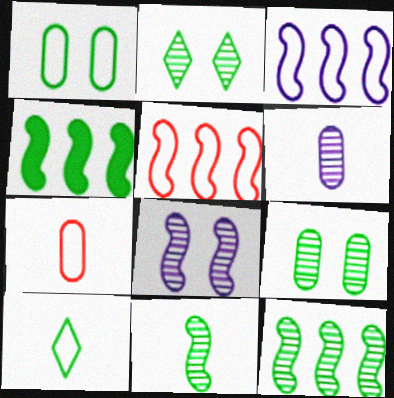[[4, 9, 10]]